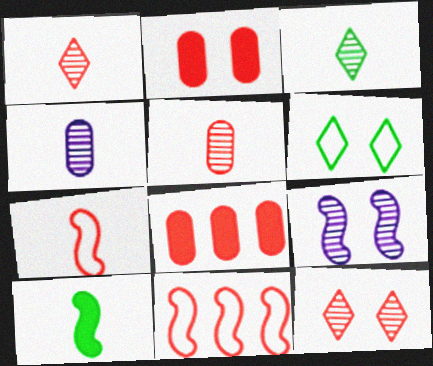[[1, 2, 11], 
[2, 6, 9], 
[7, 8, 12], 
[9, 10, 11]]